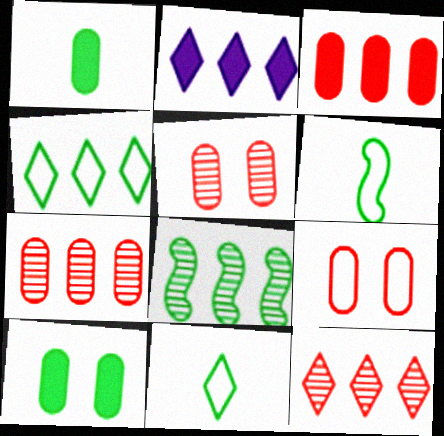[[2, 4, 12], 
[2, 5, 6], 
[8, 10, 11]]